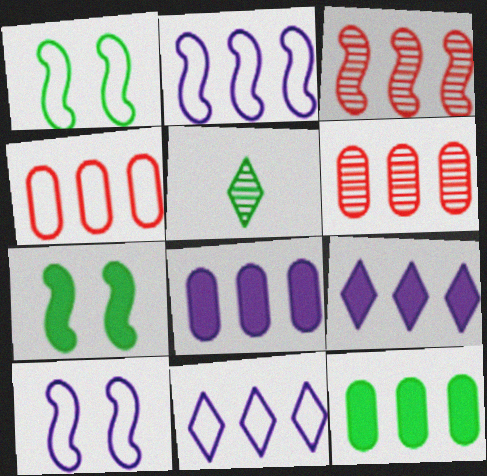[[1, 5, 12], 
[3, 11, 12]]